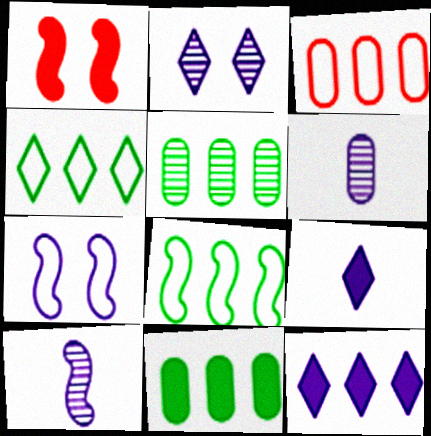[[1, 4, 6], 
[1, 8, 10], 
[1, 9, 11], 
[6, 7, 12]]